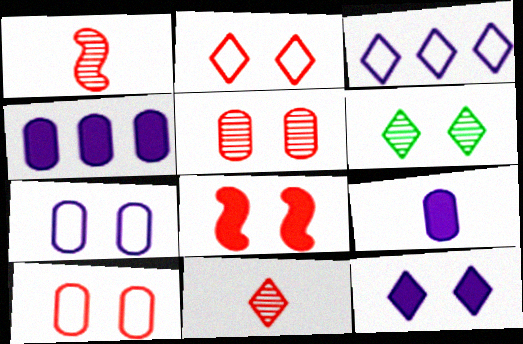[[2, 5, 8], 
[2, 6, 12], 
[6, 7, 8]]